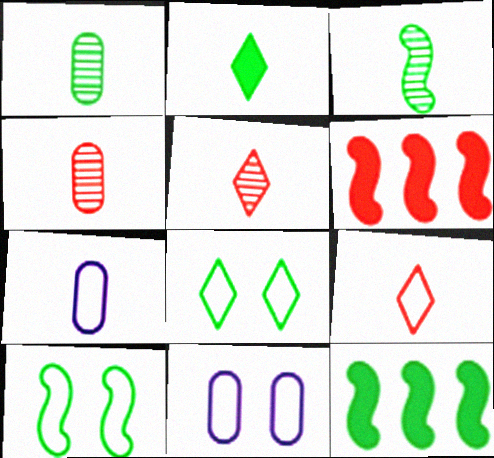[[1, 8, 12], 
[3, 10, 12], 
[5, 11, 12]]